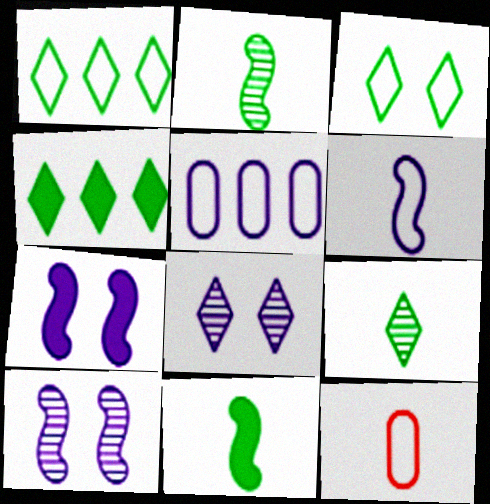[[3, 4, 9], 
[4, 10, 12]]